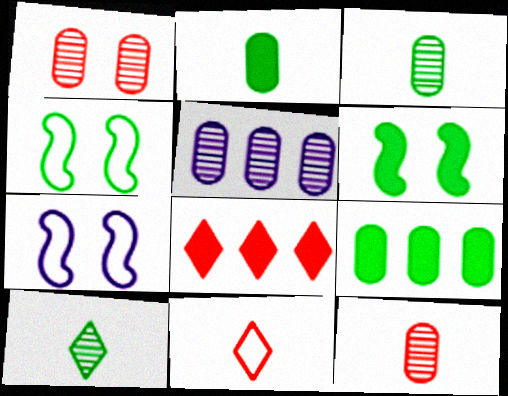[[1, 3, 5], 
[3, 7, 8], 
[4, 9, 10], 
[5, 6, 11]]